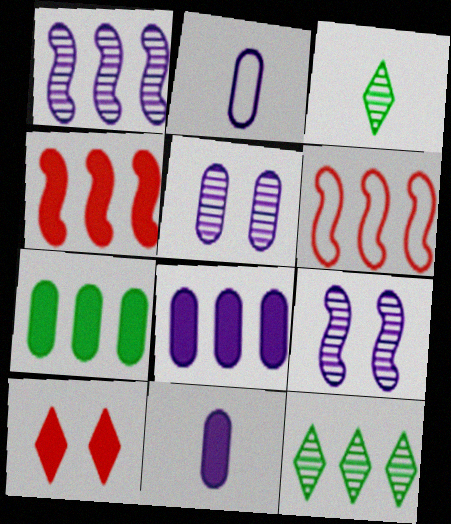[[2, 5, 8], 
[6, 8, 12]]